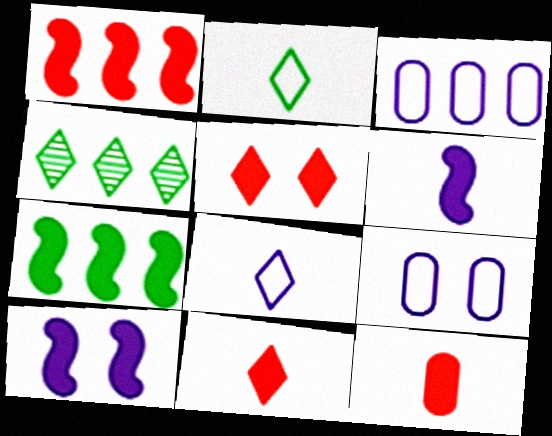[[1, 3, 4], 
[1, 5, 12], 
[4, 5, 8]]